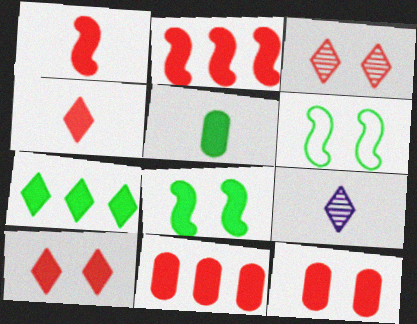[[1, 10, 11], 
[2, 4, 12], 
[5, 7, 8], 
[6, 9, 11]]